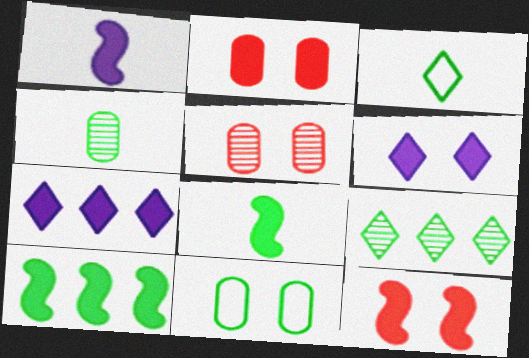[[1, 10, 12], 
[2, 7, 8], 
[3, 4, 8], 
[8, 9, 11]]